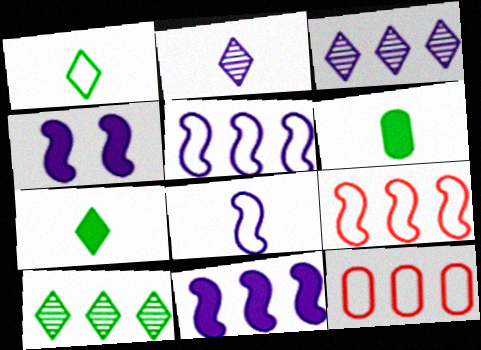[[10, 11, 12]]